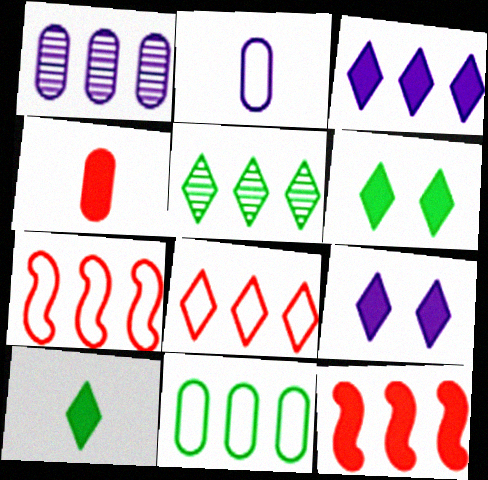[[3, 5, 8]]